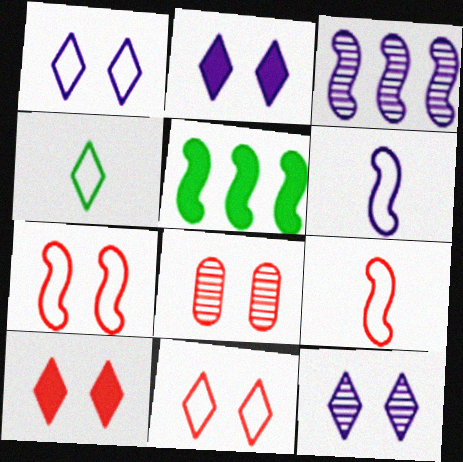[[1, 2, 12], 
[7, 8, 10]]